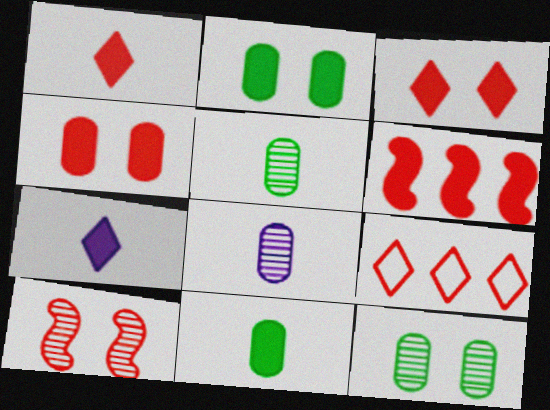[[1, 4, 6], 
[2, 6, 7]]